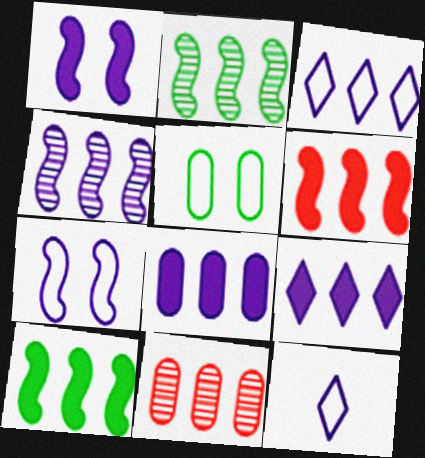[[3, 4, 8], 
[3, 10, 11]]